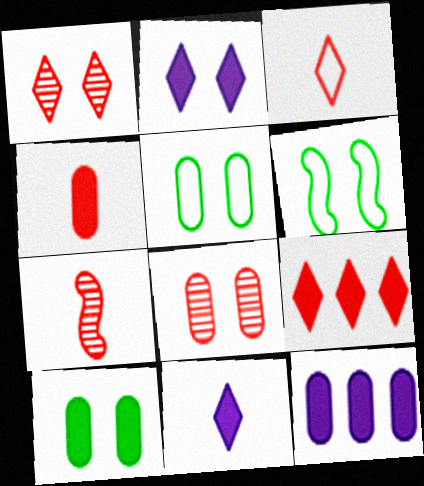[[1, 3, 9], 
[2, 6, 8], 
[3, 4, 7], 
[4, 10, 12]]